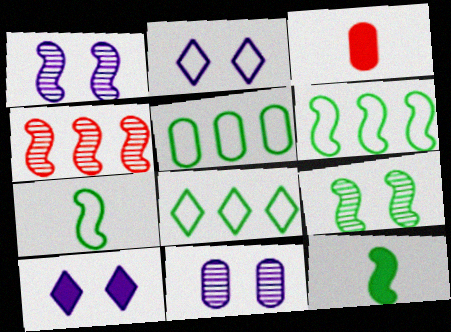[[1, 3, 8], 
[3, 5, 11], 
[5, 6, 8], 
[6, 9, 12]]